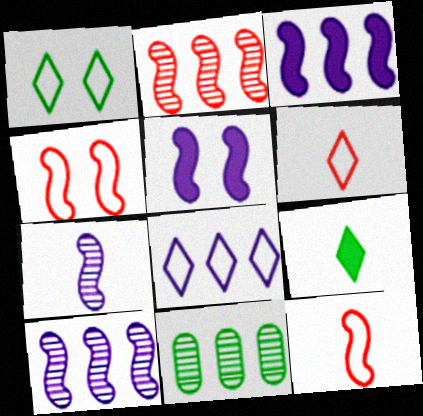[[1, 6, 8], 
[5, 6, 11]]